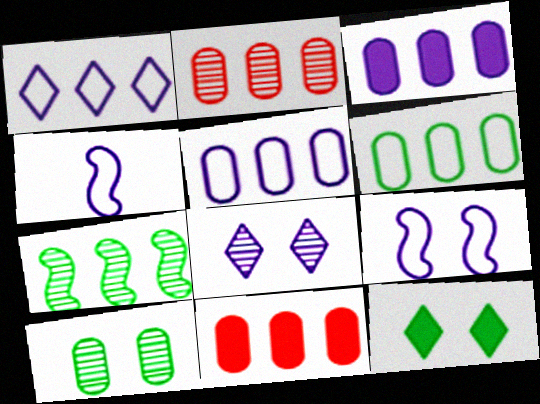[[1, 7, 11], 
[2, 3, 6], 
[2, 4, 12], 
[3, 4, 8]]